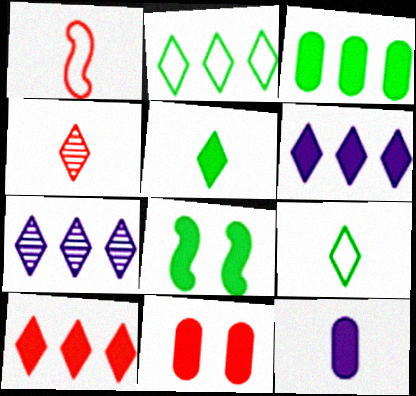[[2, 7, 10], 
[3, 5, 8], 
[3, 11, 12], 
[8, 10, 12]]